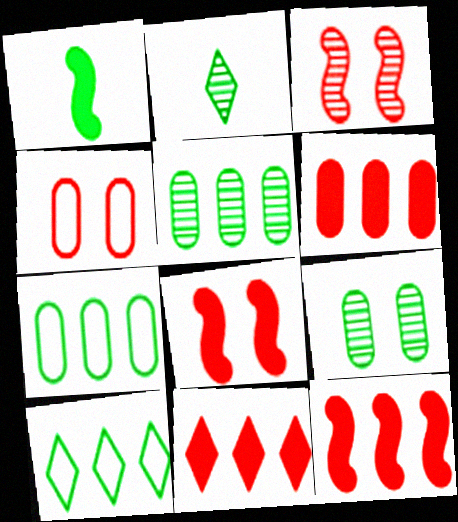[[1, 9, 10], 
[6, 11, 12]]